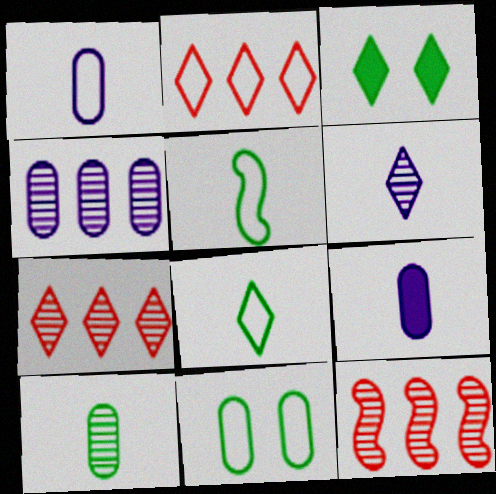[[1, 3, 12], 
[2, 3, 6]]